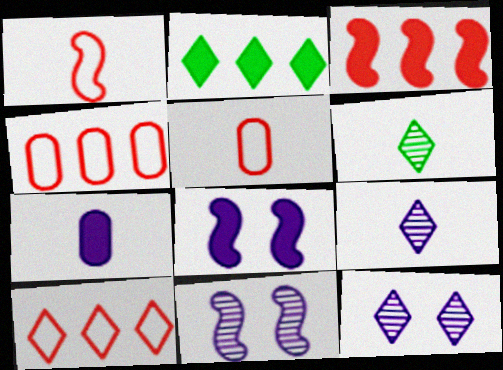[[1, 6, 7], 
[2, 5, 11], 
[4, 6, 8]]